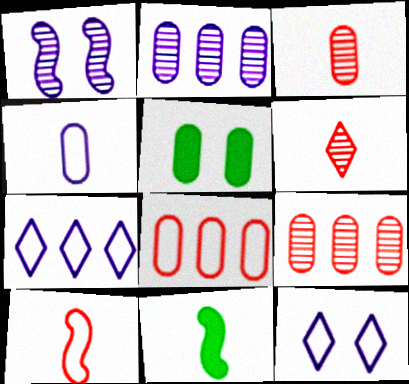[[4, 5, 9], 
[4, 6, 11], 
[9, 11, 12]]